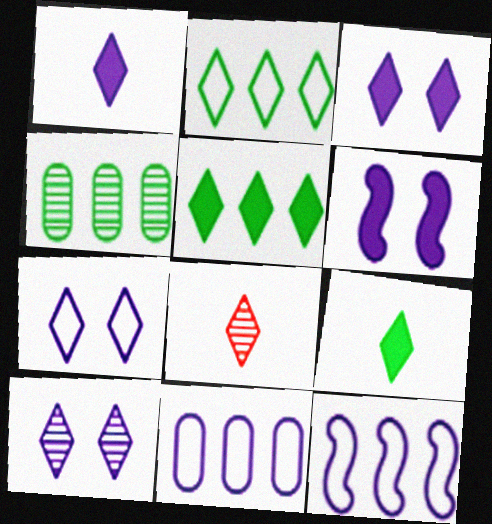[[2, 3, 8], 
[3, 7, 10], 
[5, 7, 8]]